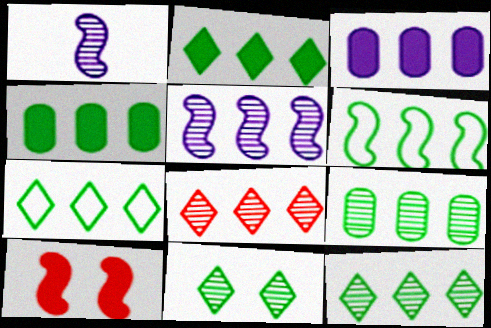[[1, 6, 10], 
[2, 6, 9], 
[2, 7, 12], 
[3, 6, 8], 
[4, 6, 12], 
[5, 8, 9]]